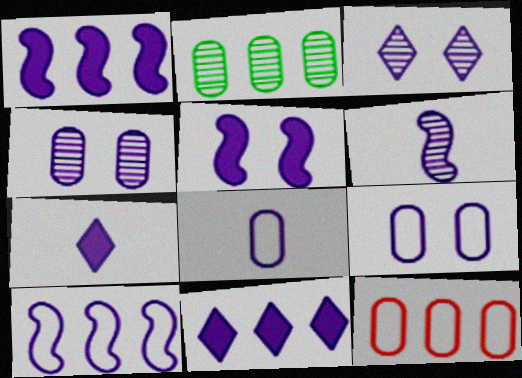[[1, 3, 8], 
[3, 5, 9], 
[4, 7, 10], 
[5, 6, 10], 
[6, 7, 8], 
[6, 9, 11]]